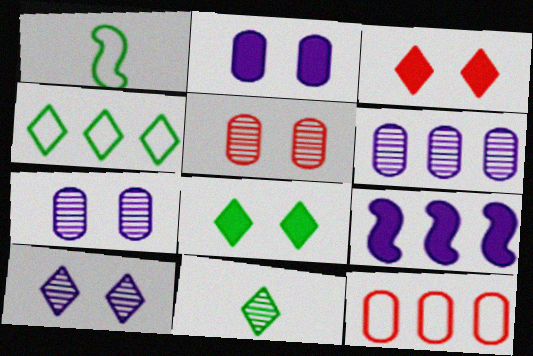[[1, 3, 6], 
[4, 8, 11]]